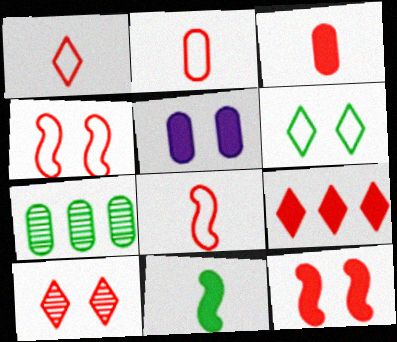[[1, 2, 8], 
[1, 9, 10], 
[2, 5, 7], 
[3, 9, 12], 
[5, 9, 11], 
[6, 7, 11]]